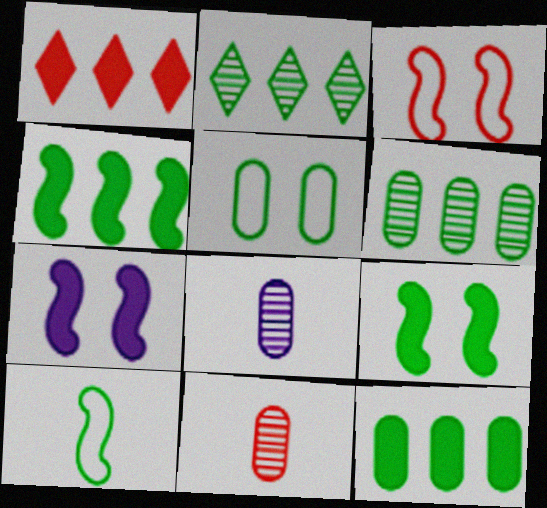[[1, 3, 11]]